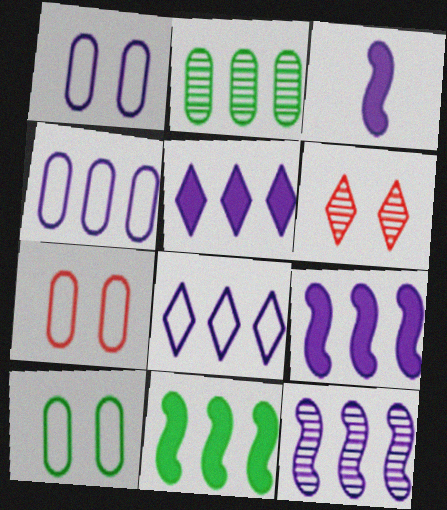[[1, 7, 10], 
[4, 5, 12]]